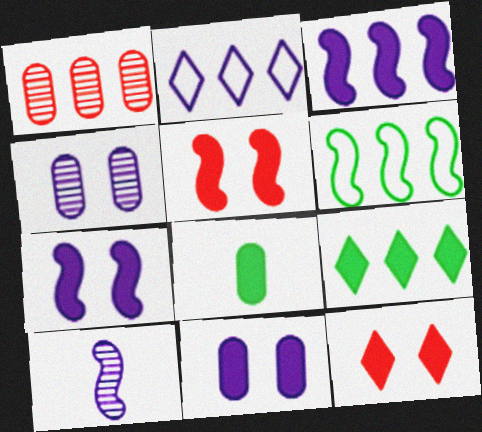[[2, 10, 11], 
[3, 8, 12], 
[5, 6, 10]]